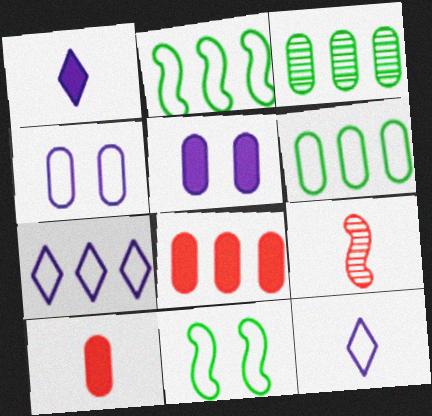[[3, 4, 10]]